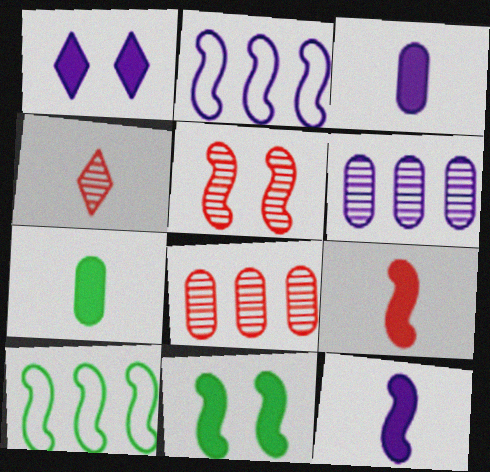[[4, 5, 8], 
[5, 10, 12]]